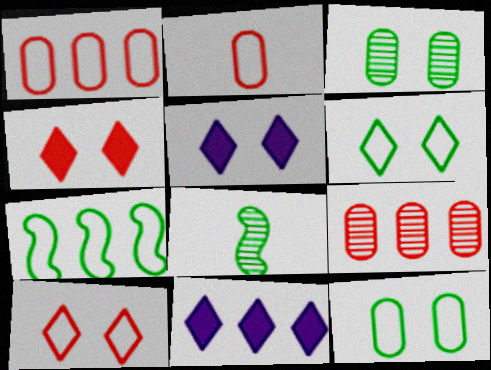[[1, 5, 8], 
[7, 9, 11]]